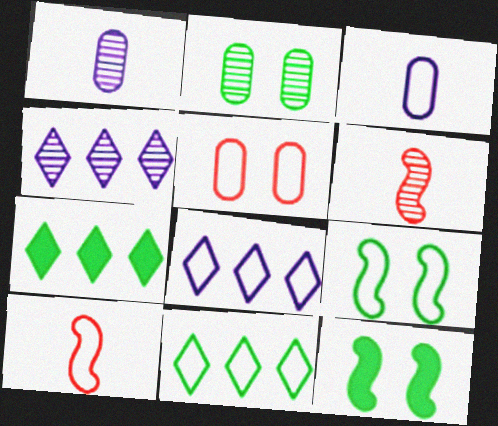[[2, 4, 6]]